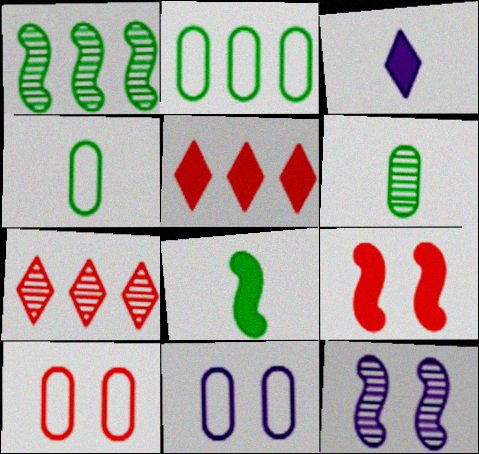[[1, 3, 10], 
[4, 5, 12], 
[6, 7, 12], 
[7, 8, 11]]